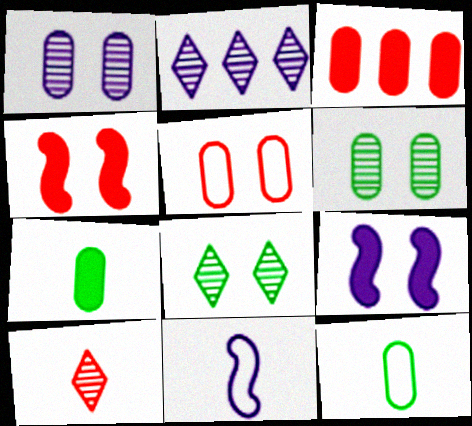[[1, 3, 12], 
[2, 4, 12], 
[2, 8, 10], 
[3, 8, 11], 
[5, 8, 9], 
[7, 10, 11]]